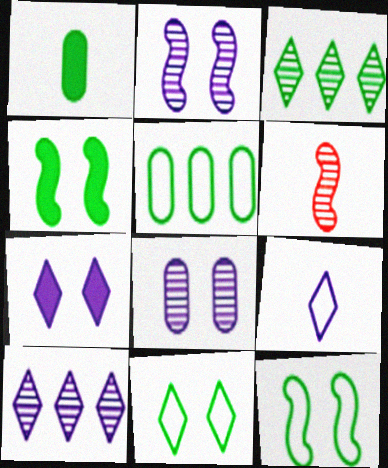[[1, 3, 12], 
[1, 6, 9], 
[3, 6, 8], 
[5, 6, 7], 
[7, 9, 10]]